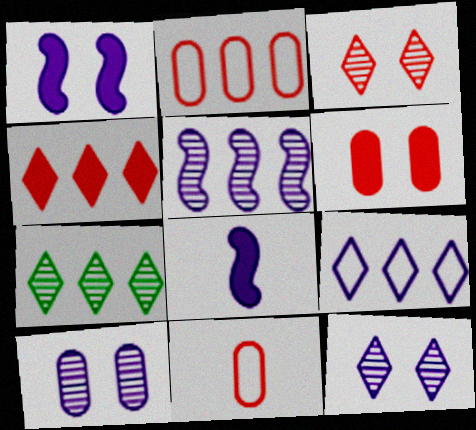[[1, 7, 11], 
[4, 7, 9], 
[8, 9, 10]]